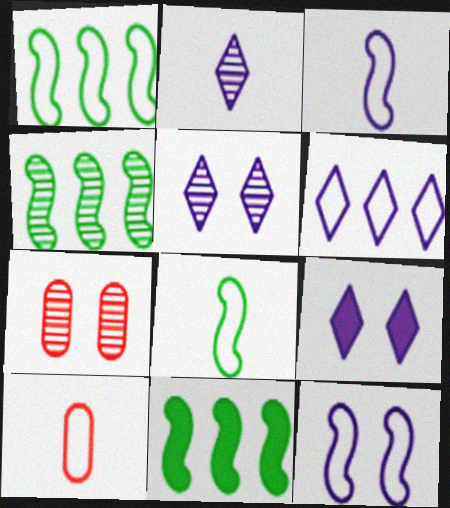[[1, 4, 11], 
[2, 4, 7], 
[2, 6, 9], 
[4, 9, 10], 
[5, 10, 11]]